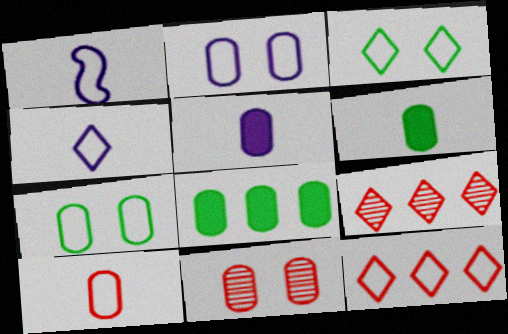[[1, 7, 12], 
[3, 4, 12]]